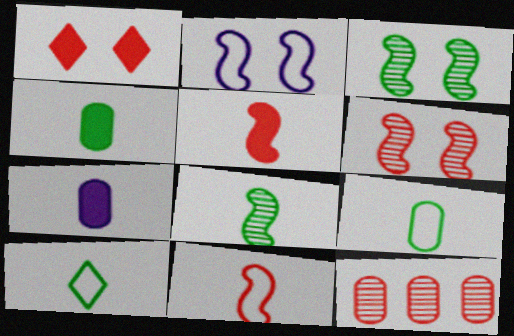[[1, 11, 12], 
[4, 8, 10]]